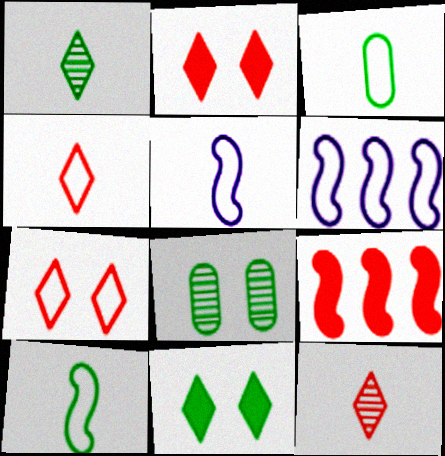[[3, 4, 5], 
[3, 6, 7]]